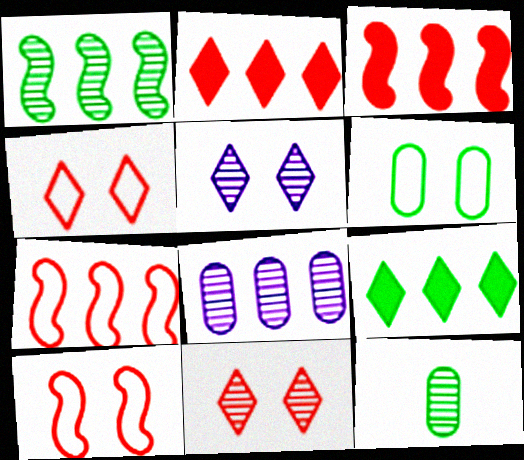[[7, 8, 9]]